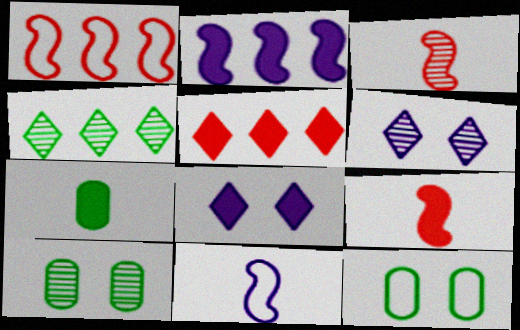[[1, 6, 7], 
[5, 10, 11]]